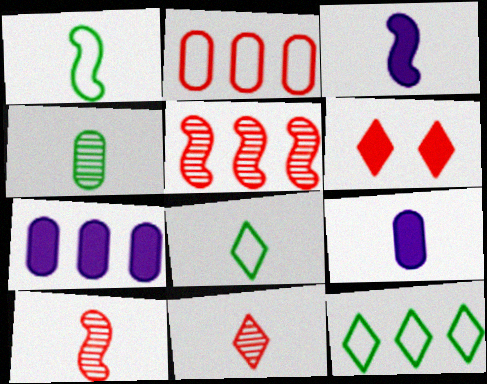[[1, 3, 10], 
[1, 9, 11], 
[2, 6, 10], 
[5, 7, 12], 
[8, 9, 10]]